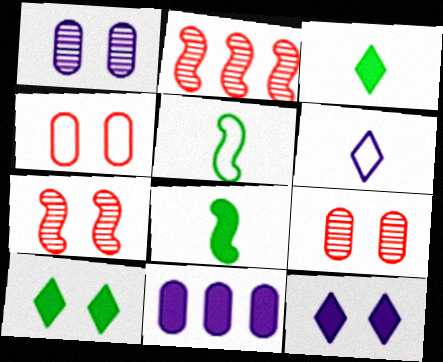[]